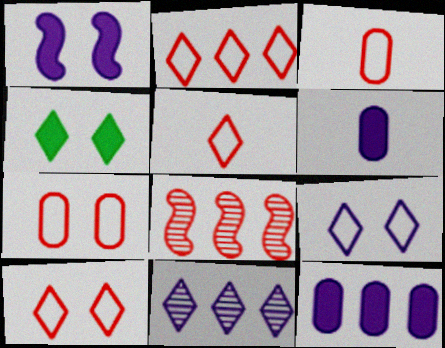[[2, 5, 10], 
[4, 5, 11]]